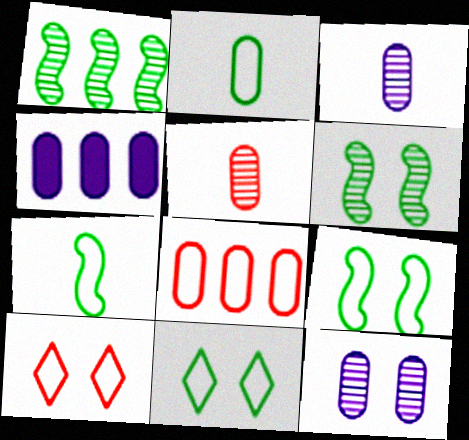[]